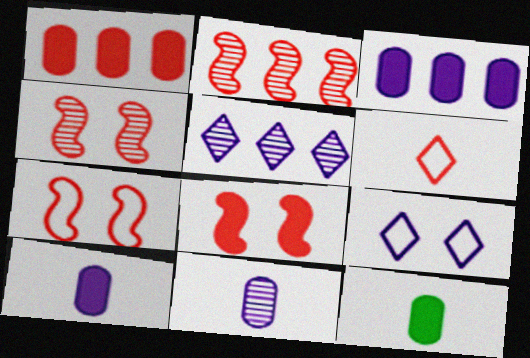[[1, 4, 6], 
[2, 9, 12], 
[4, 7, 8], 
[5, 7, 12]]